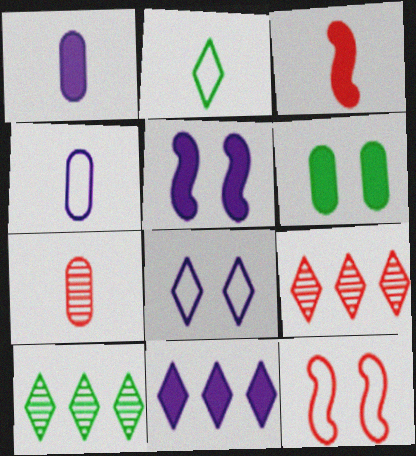[[1, 5, 11], 
[1, 10, 12], 
[3, 6, 11]]